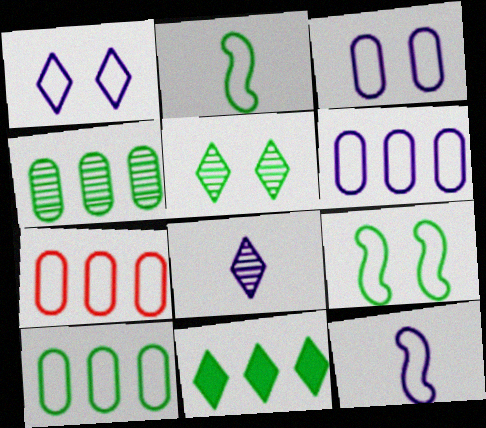[[1, 2, 7], 
[1, 6, 12], 
[6, 7, 10]]